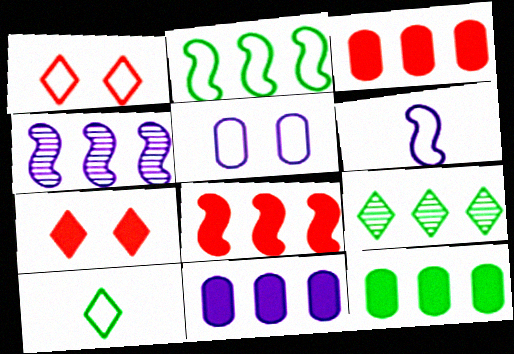[[2, 4, 8], 
[2, 9, 12], 
[3, 11, 12]]